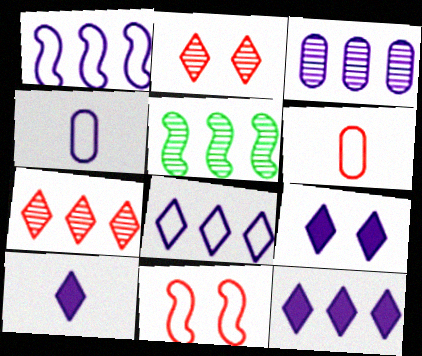[[1, 3, 12], 
[3, 5, 7], 
[5, 6, 9], 
[9, 10, 12]]